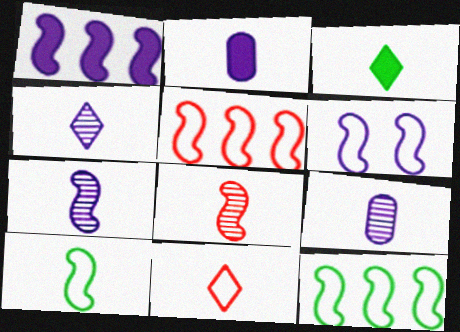[[1, 6, 7], 
[3, 4, 11], 
[4, 7, 9], 
[5, 6, 10]]